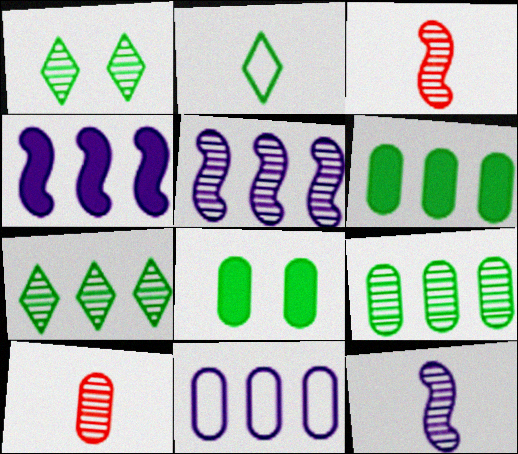[[1, 5, 10], 
[8, 10, 11]]